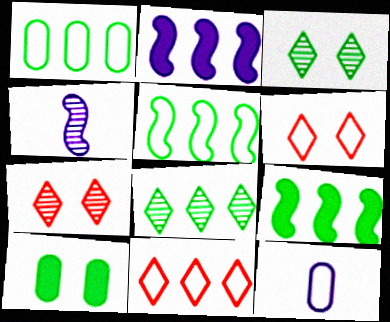[[1, 8, 9], 
[4, 10, 11], 
[5, 6, 12], 
[7, 9, 12]]